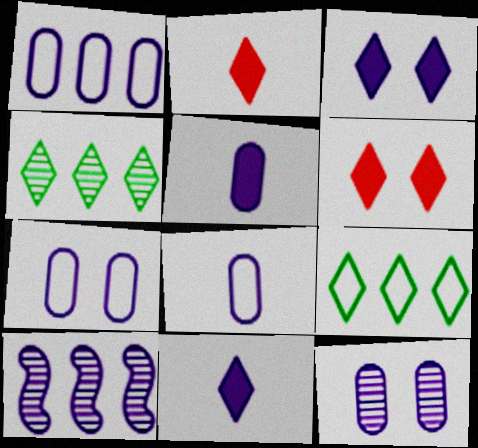[[1, 5, 12], 
[1, 7, 8], 
[3, 8, 10], 
[7, 10, 11]]